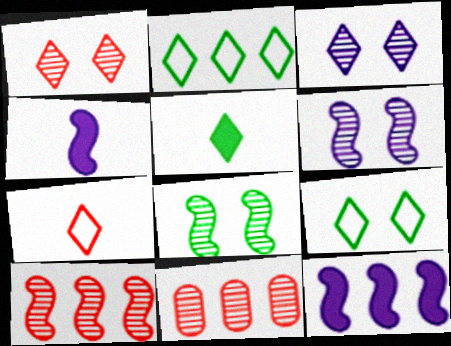[[2, 11, 12], 
[4, 9, 11]]